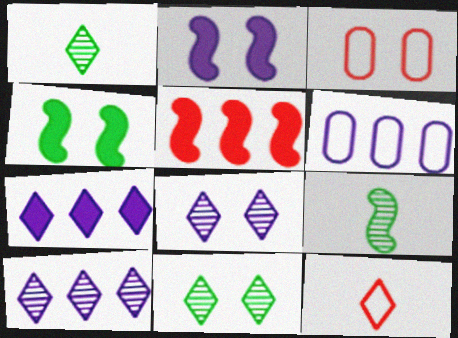[[2, 3, 11], 
[3, 4, 8], 
[3, 7, 9], 
[7, 11, 12]]